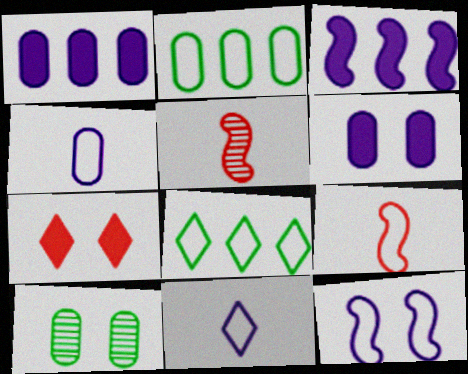[[5, 6, 8], 
[7, 10, 12]]